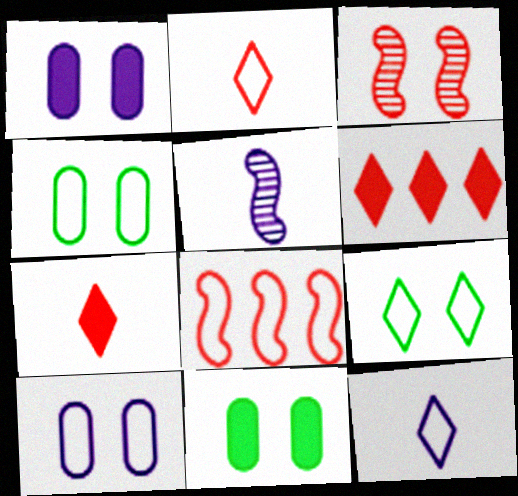[[1, 3, 9], 
[4, 5, 6], 
[4, 8, 12]]